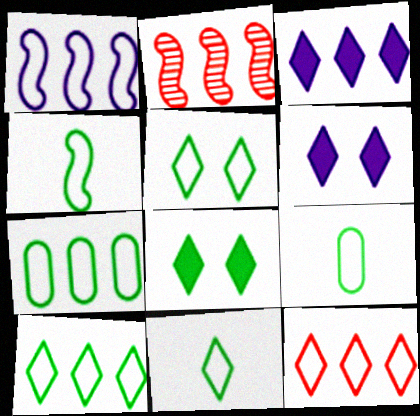[[1, 7, 12], 
[2, 3, 7], 
[2, 6, 9], 
[4, 5, 7], 
[4, 9, 11], 
[5, 10, 11]]